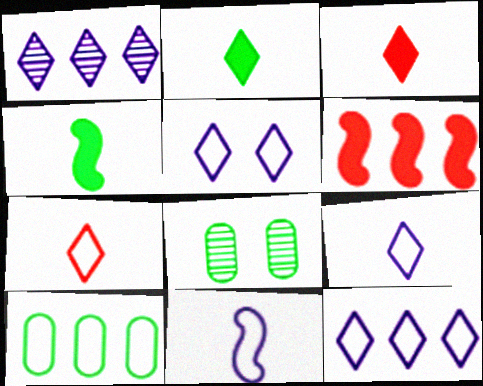[[1, 6, 10], 
[5, 9, 12], 
[6, 8, 9]]